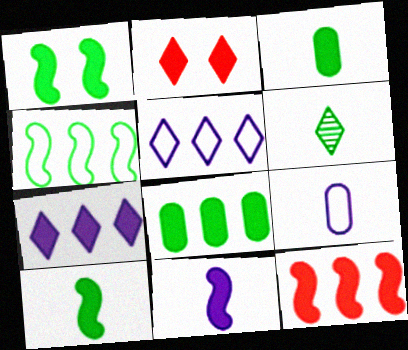[[1, 11, 12], 
[2, 5, 6], 
[2, 8, 11], 
[7, 8, 12]]